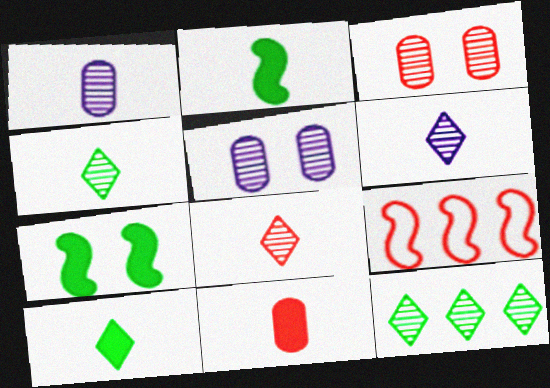[[4, 6, 8], 
[5, 9, 10]]